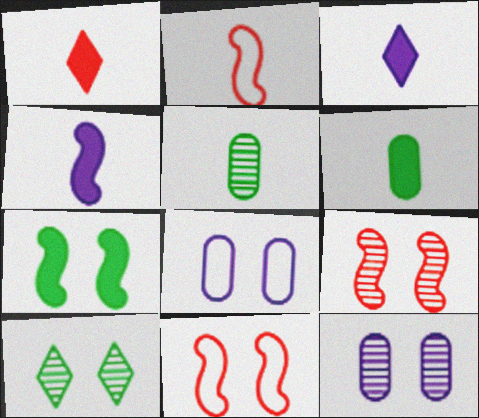[[1, 4, 6], 
[2, 3, 5], 
[9, 10, 12]]